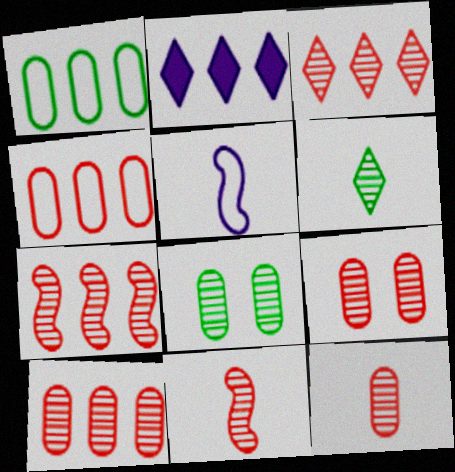[[1, 2, 7], 
[3, 7, 10], 
[3, 9, 11], 
[9, 10, 12]]